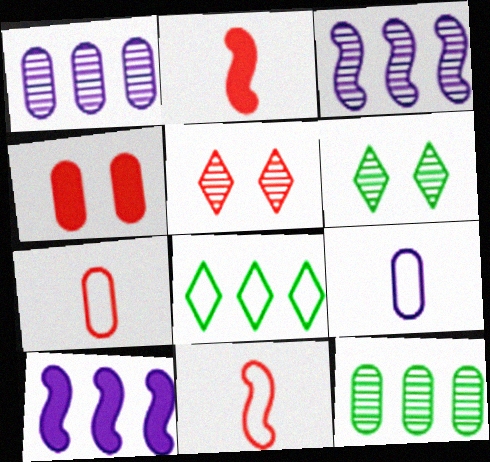[[4, 9, 12], 
[6, 7, 10]]